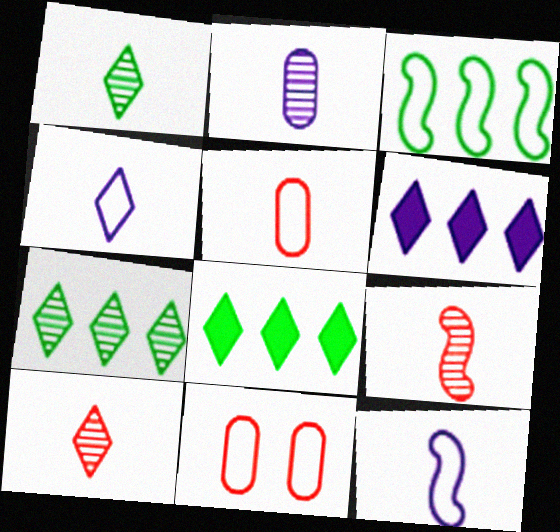[[1, 2, 9], 
[3, 4, 11]]